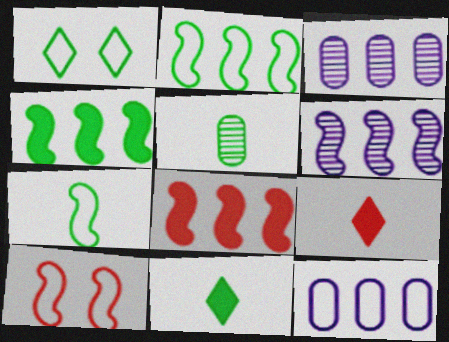[[1, 4, 5], 
[2, 6, 8], 
[3, 10, 11], 
[5, 7, 11]]